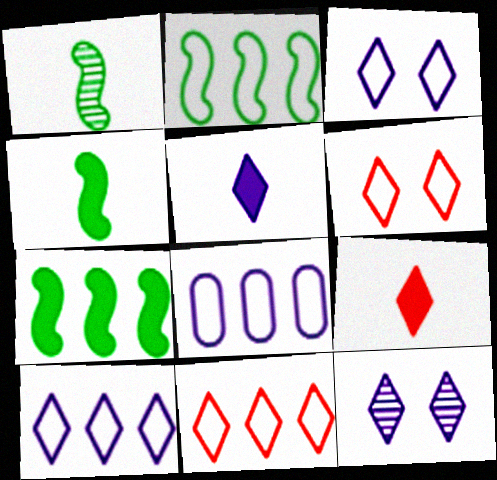[[2, 8, 11], 
[5, 10, 12]]